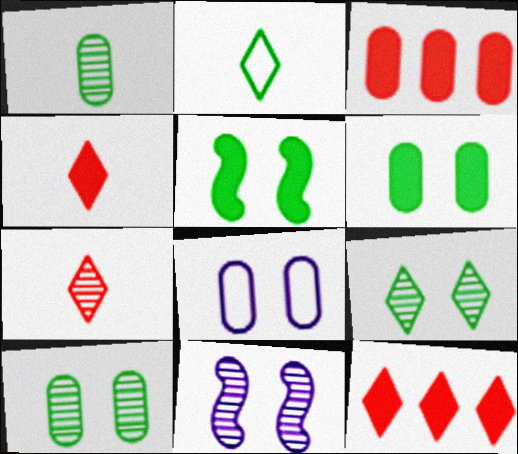[[1, 3, 8], 
[2, 3, 11]]